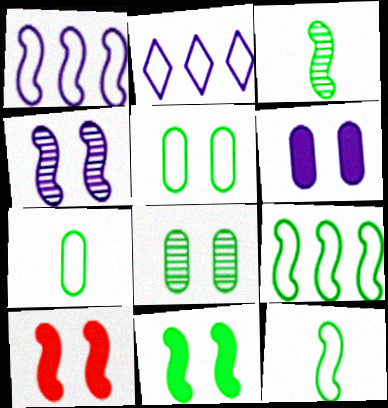[[1, 3, 10], 
[3, 9, 11]]